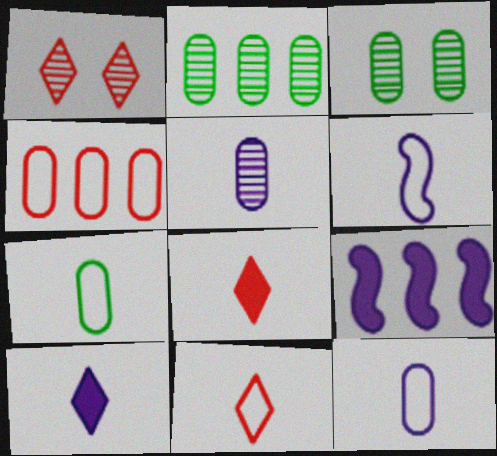[[1, 7, 9], 
[3, 9, 11], 
[5, 6, 10], 
[6, 7, 11]]